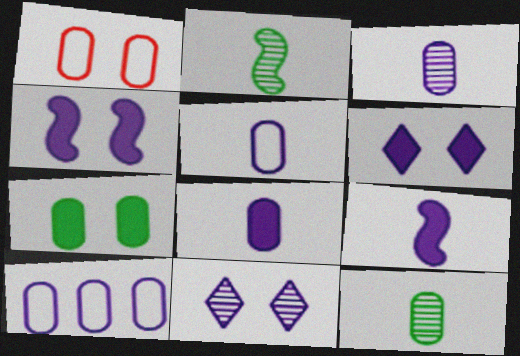[[3, 5, 8], 
[9, 10, 11]]